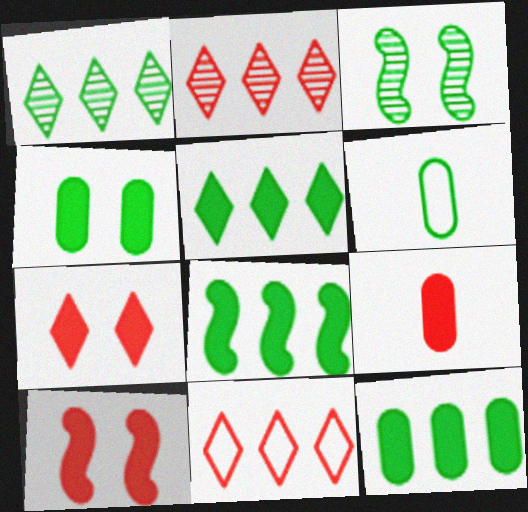[[3, 5, 6], 
[5, 8, 12]]